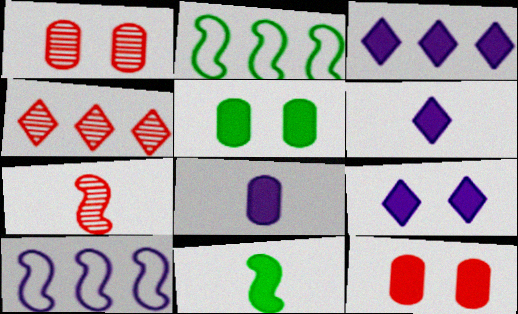[[1, 2, 6], 
[1, 4, 7], 
[3, 6, 9], 
[3, 11, 12]]